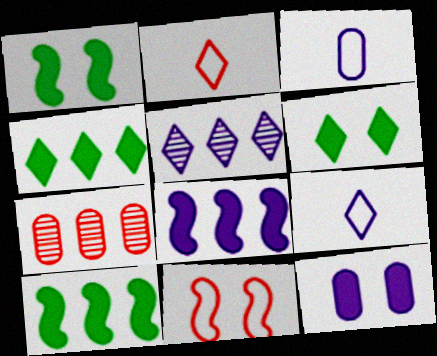[[1, 7, 9], 
[2, 5, 6]]